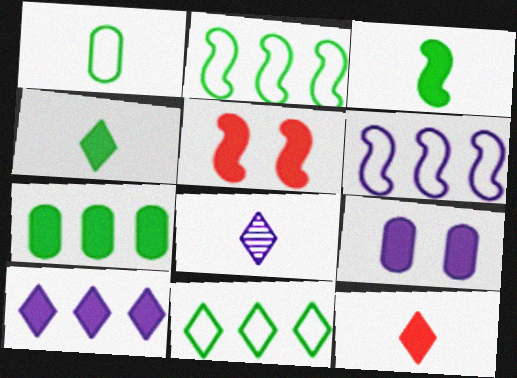[[6, 8, 9]]